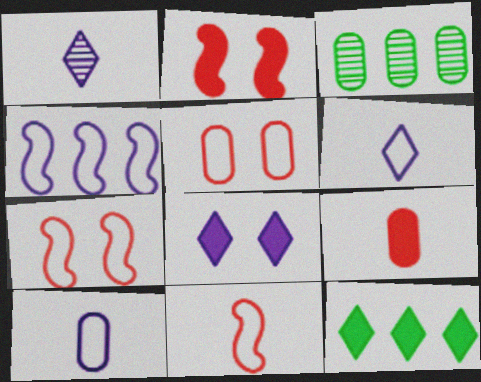[[2, 3, 6], 
[3, 8, 11]]